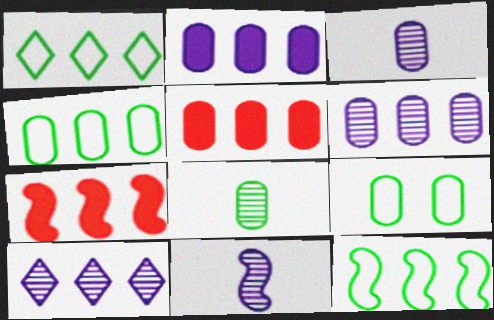[[1, 4, 12], 
[1, 6, 7], 
[3, 5, 9], 
[4, 5, 6], 
[4, 7, 10], 
[5, 10, 12]]